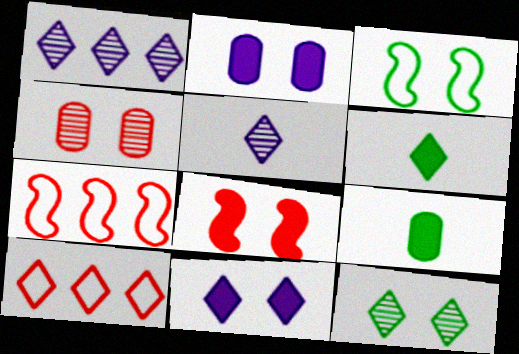[[3, 4, 11]]